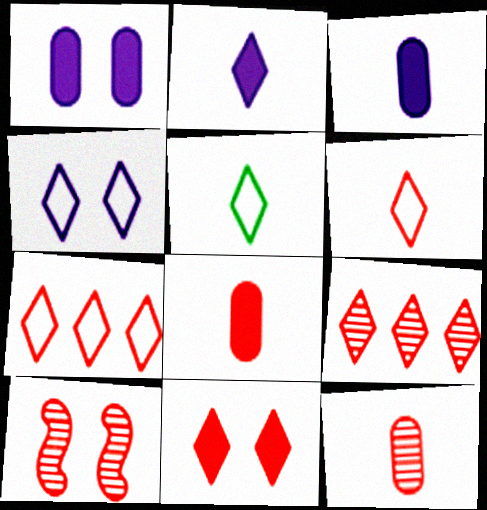[[4, 5, 7], 
[6, 9, 11], 
[7, 8, 10], 
[9, 10, 12]]